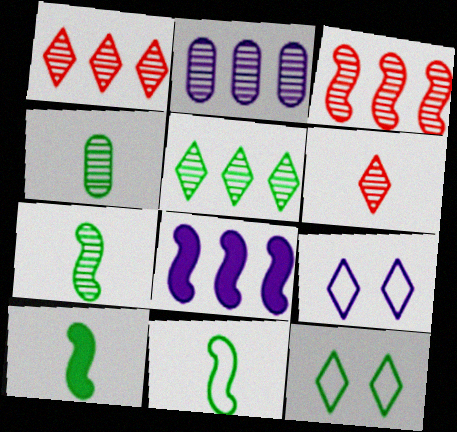[[2, 3, 5], 
[7, 10, 11]]